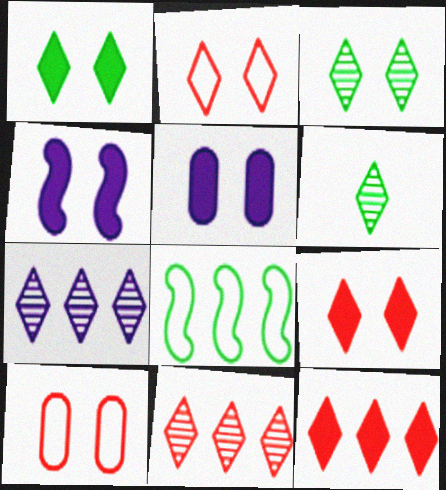[[3, 4, 10]]